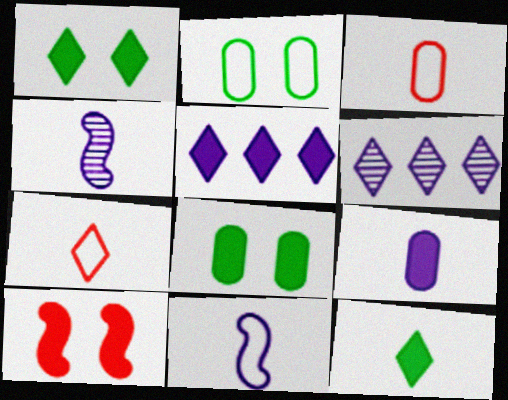[[1, 6, 7], 
[3, 4, 12]]